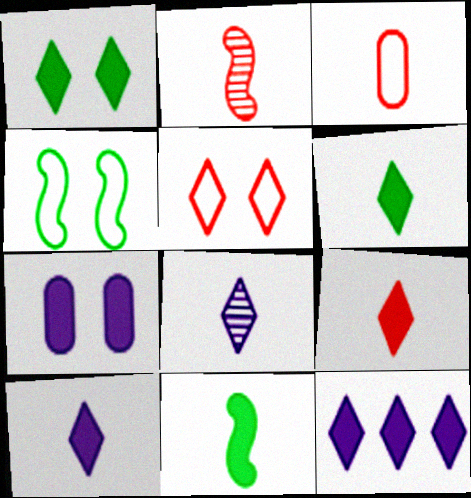[[1, 9, 12], 
[2, 3, 9], 
[3, 8, 11], 
[6, 9, 10]]